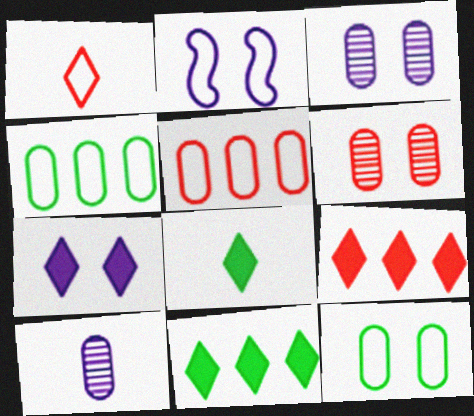[[1, 2, 4], 
[2, 3, 7], 
[7, 8, 9]]